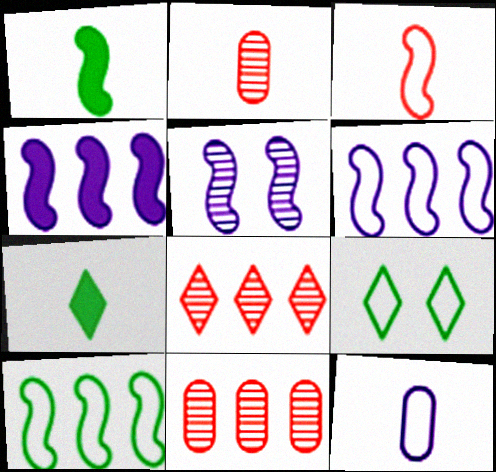[[2, 4, 9]]